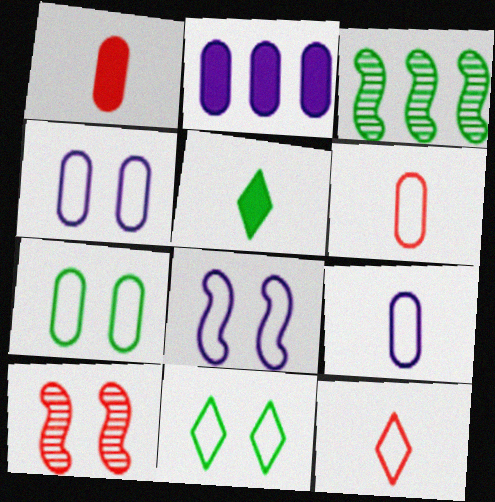[[3, 5, 7]]